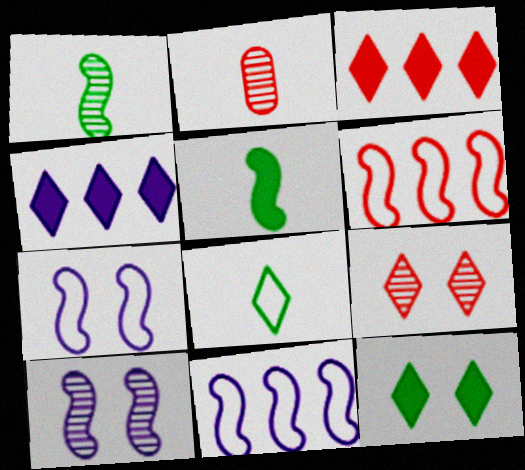[[2, 11, 12], 
[4, 8, 9], 
[5, 6, 10]]